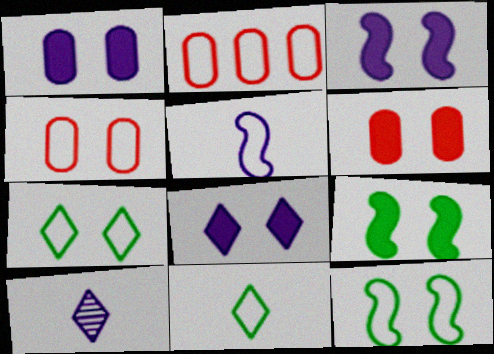[[1, 3, 8], 
[2, 5, 7], 
[2, 9, 10], 
[6, 8, 9]]